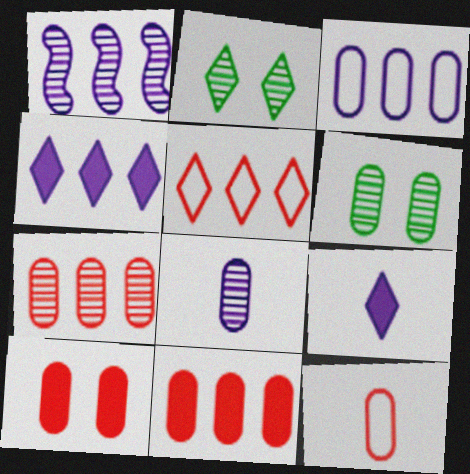[[1, 3, 4], 
[2, 5, 9], 
[6, 7, 8], 
[7, 10, 12]]